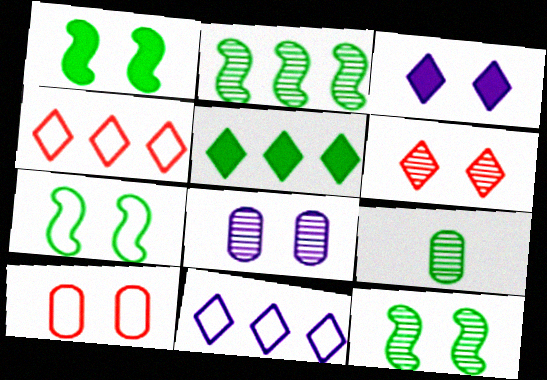[[1, 7, 12], 
[3, 10, 12], 
[5, 7, 9], 
[6, 8, 12]]